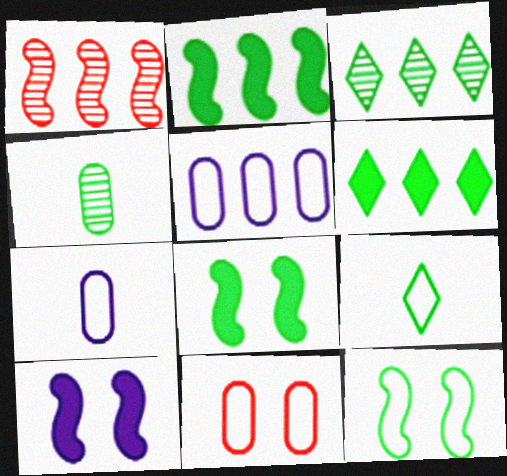[[1, 5, 6], 
[4, 6, 12]]